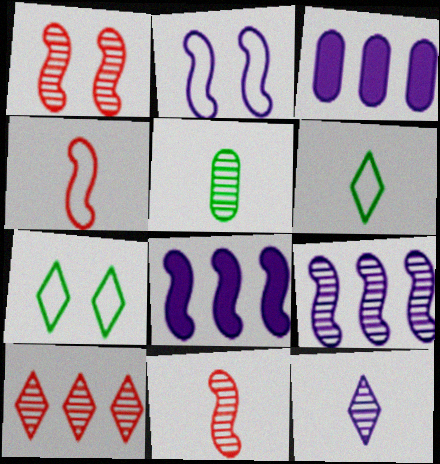[[1, 3, 6], 
[2, 3, 12], 
[3, 7, 11], 
[5, 11, 12]]